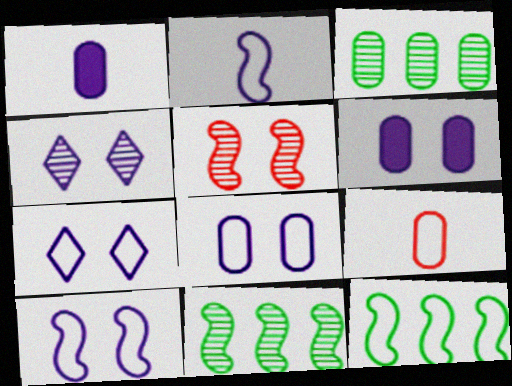[[3, 6, 9], 
[4, 6, 10], 
[7, 8, 10], 
[7, 9, 12]]